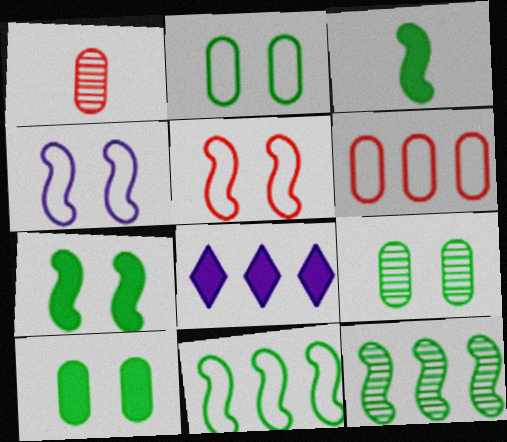[[2, 9, 10], 
[6, 8, 12]]